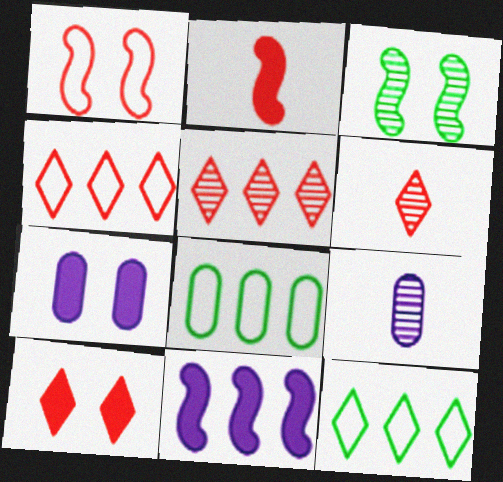[[3, 5, 9], 
[4, 6, 10], 
[5, 8, 11]]